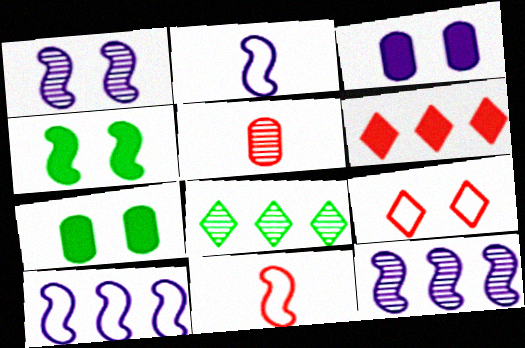[[1, 5, 8], 
[1, 7, 9], 
[3, 8, 11], 
[4, 11, 12]]